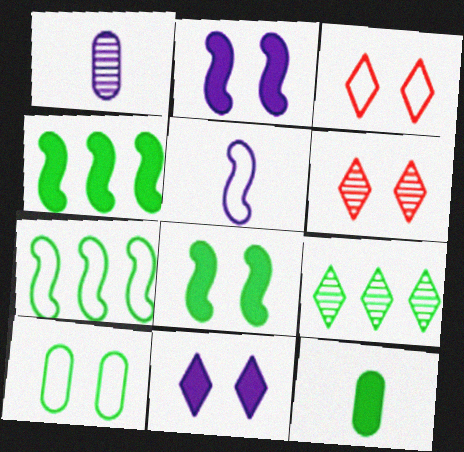[[1, 3, 4], 
[2, 6, 10]]